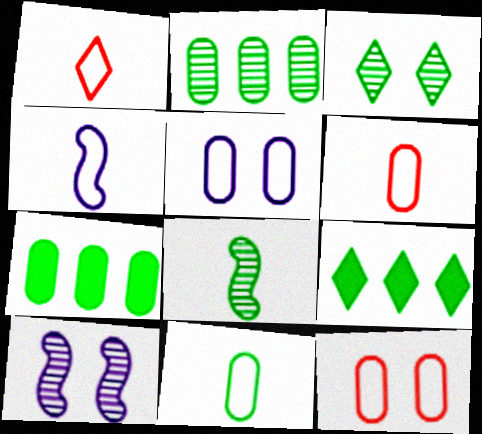[[1, 4, 11], 
[1, 7, 10], 
[2, 3, 8], 
[6, 9, 10]]